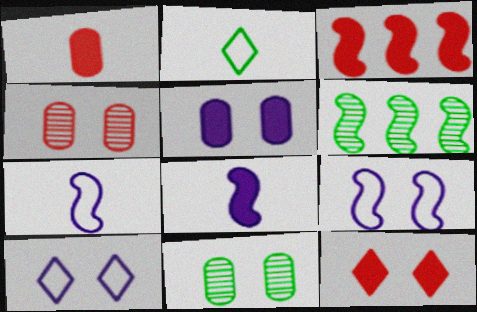[[1, 3, 12], 
[1, 6, 10], 
[9, 11, 12]]